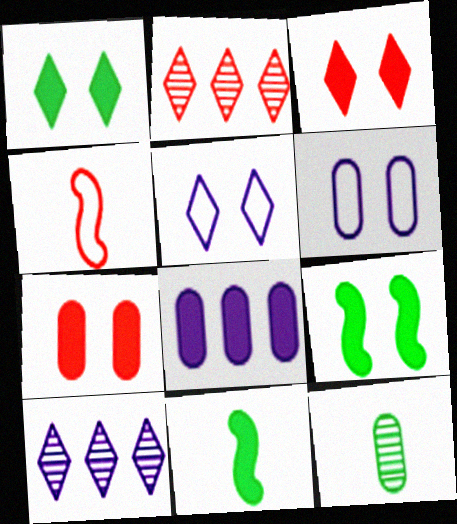[[2, 4, 7], 
[2, 6, 11], 
[3, 8, 11]]